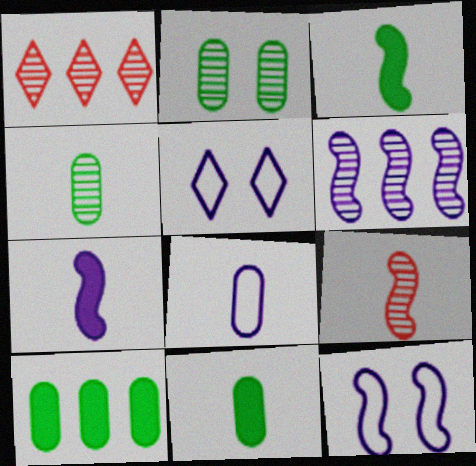[[1, 11, 12], 
[5, 9, 10], 
[6, 7, 12]]